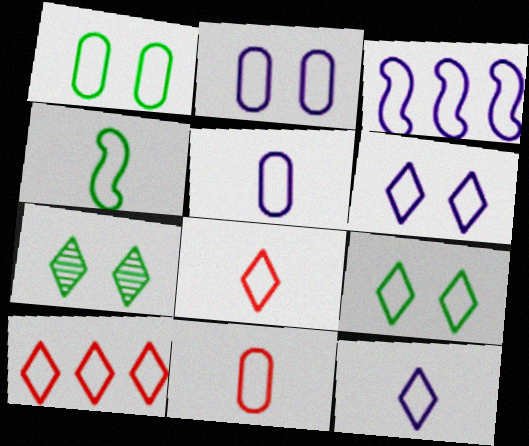[[1, 3, 8], 
[2, 3, 12], 
[2, 4, 10], 
[3, 5, 6], 
[3, 9, 11], 
[4, 5, 8], 
[4, 11, 12], 
[9, 10, 12]]